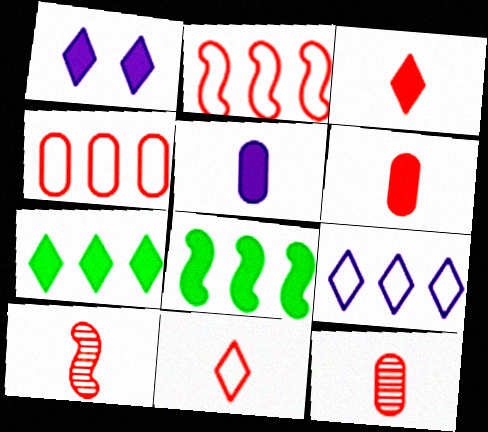[[1, 3, 7], 
[1, 6, 8], 
[6, 10, 11]]